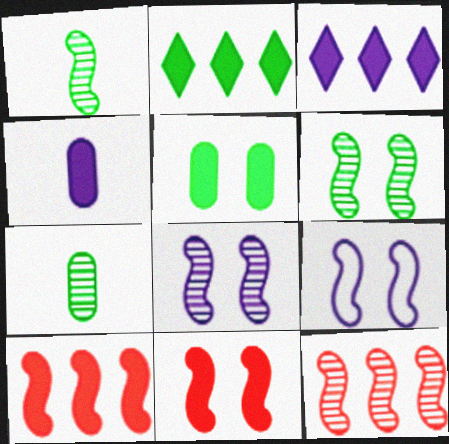[[1, 8, 12], 
[1, 9, 10], 
[2, 4, 11], 
[6, 9, 11]]